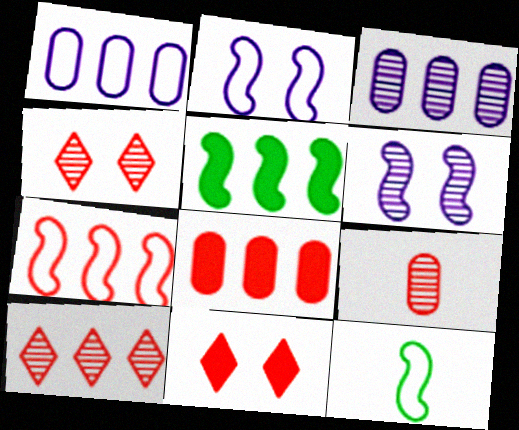[[1, 5, 10], 
[2, 7, 12], 
[3, 11, 12], 
[7, 8, 10], 
[7, 9, 11]]